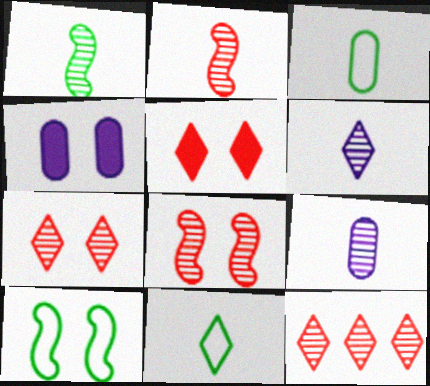[[4, 7, 10]]